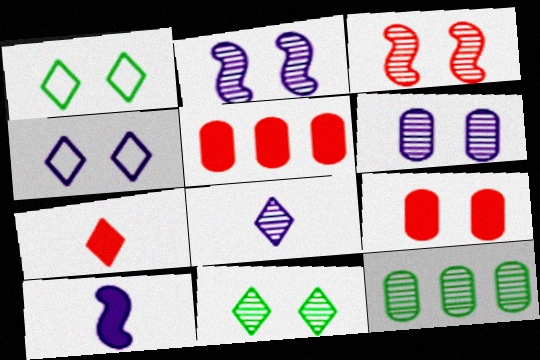[[1, 2, 9], 
[3, 6, 11], 
[3, 8, 12]]